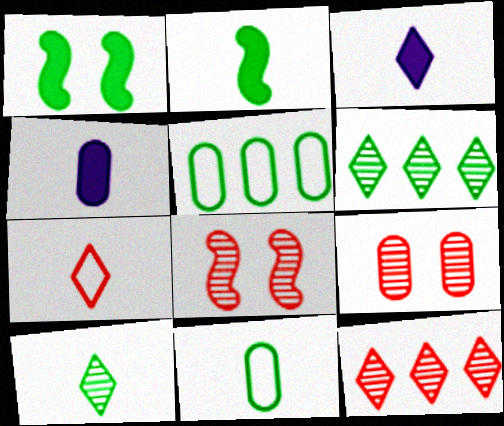[[1, 5, 10], 
[1, 6, 11], 
[2, 10, 11], 
[3, 5, 8], 
[3, 7, 10], 
[4, 5, 9]]